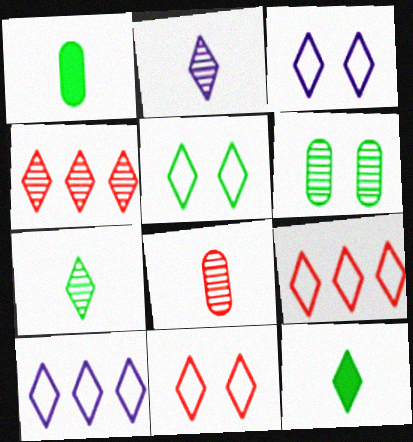[[3, 4, 12], 
[3, 5, 11]]